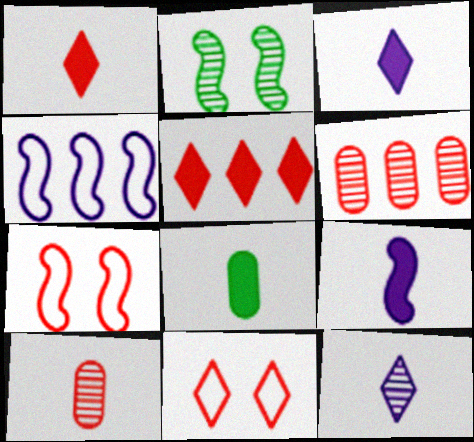[[1, 6, 7], 
[1, 8, 9], 
[2, 6, 12], 
[5, 7, 10]]